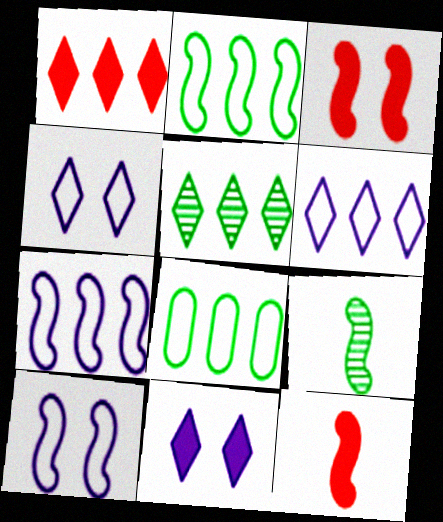[[1, 5, 6], 
[3, 7, 9]]